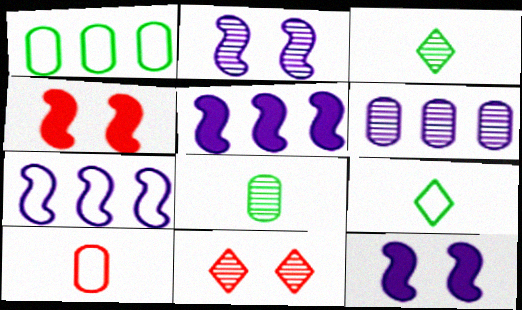[[4, 6, 9]]